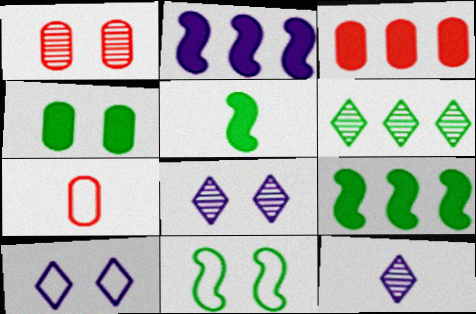[[1, 3, 7], 
[3, 11, 12], 
[5, 7, 12], 
[7, 8, 9]]